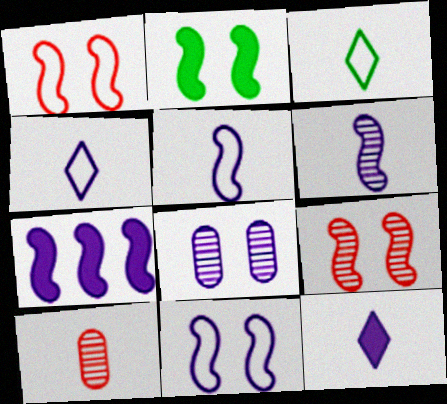[[2, 9, 11], 
[4, 7, 8], 
[6, 7, 11]]